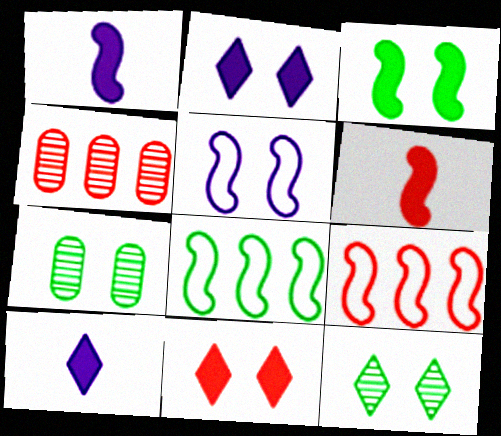[[5, 7, 11], 
[7, 9, 10]]